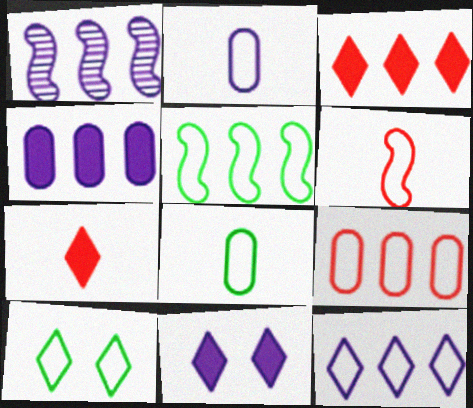[[1, 2, 11], 
[1, 4, 12], 
[5, 8, 10], 
[5, 9, 12]]